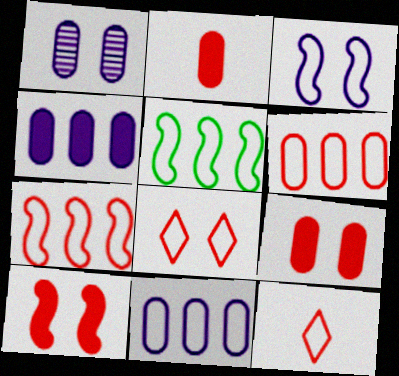[]